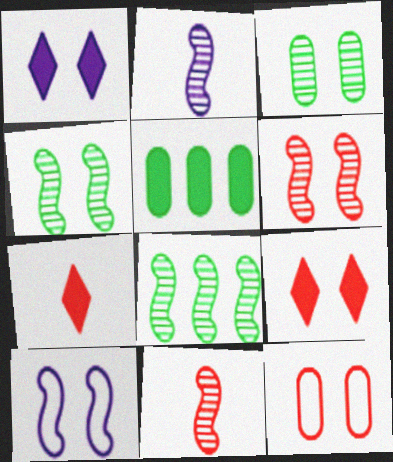[[1, 4, 12], 
[2, 6, 8], 
[3, 9, 10], 
[6, 9, 12]]